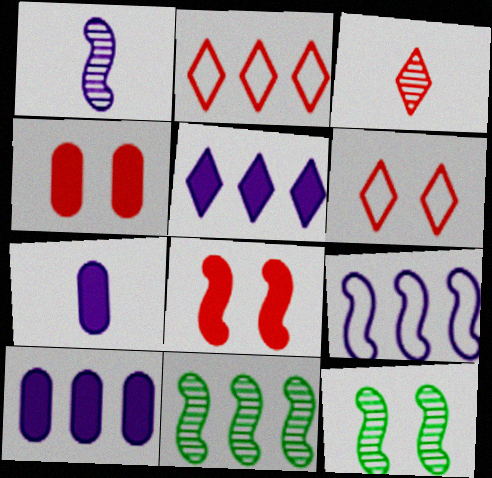[[2, 7, 12], 
[2, 10, 11], 
[6, 7, 11]]